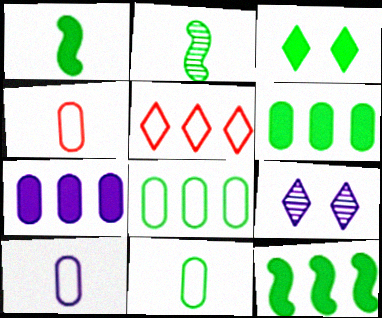[[1, 3, 6], 
[2, 3, 8], 
[4, 9, 12], 
[4, 10, 11]]